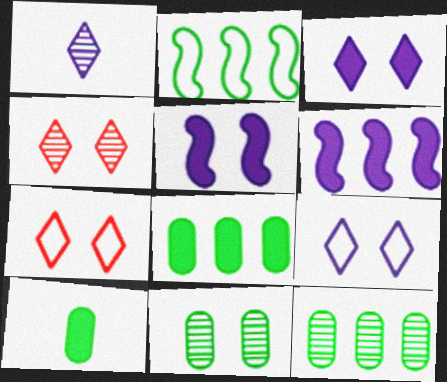[[5, 7, 11]]